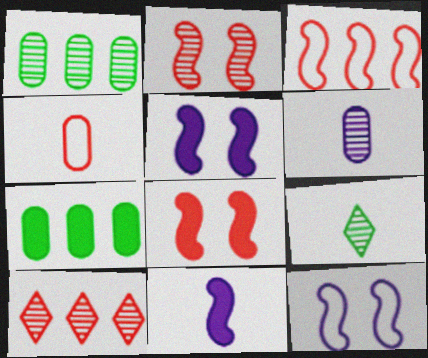[[4, 8, 10], 
[4, 9, 11]]